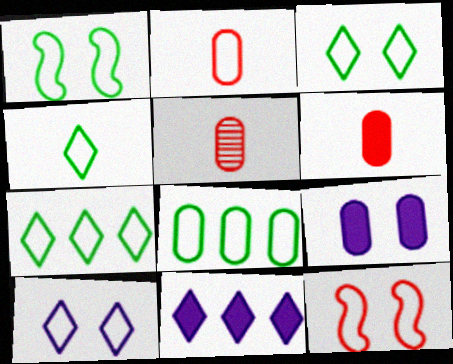[[1, 4, 8], 
[1, 5, 11], 
[2, 5, 6], 
[3, 4, 7], 
[5, 8, 9]]